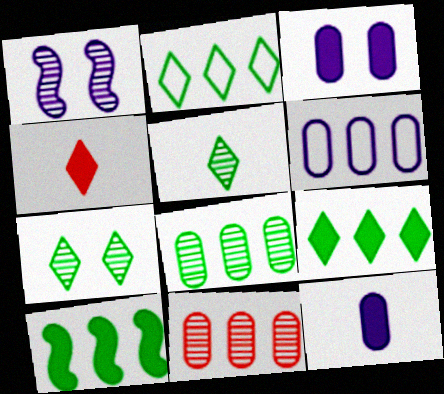[[1, 5, 11], 
[2, 8, 10], 
[3, 4, 10]]